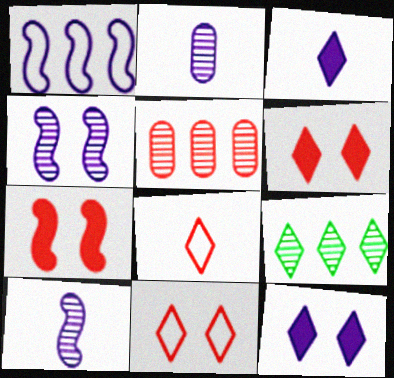[[1, 2, 12], 
[3, 9, 11], 
[5, 7, 8], 
[8, 9, 12]]